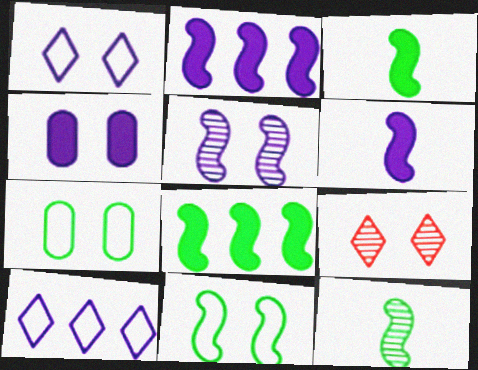[[1, 4, 5], 
[4, 9, 11], 
[8, 11, 12]]